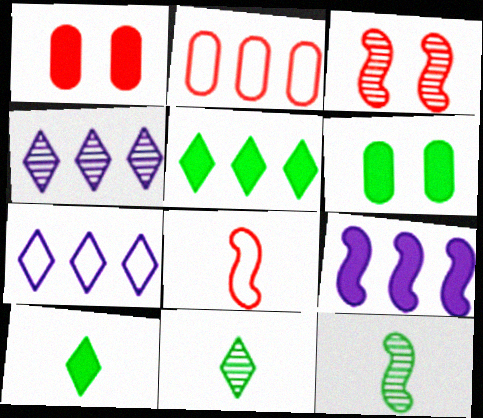[[1, 7, 12], 
[1, 9, 10], 
[4, 6, 8]]